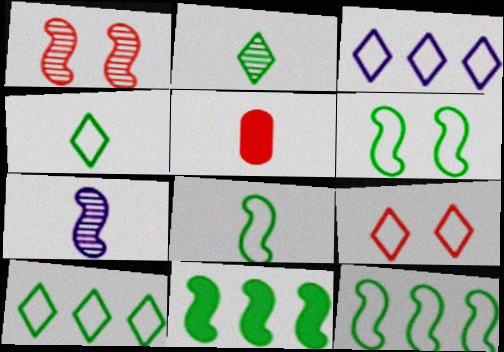[[3, 4, 9], 
[4, 5, 7], 
[6, 8, 12]]